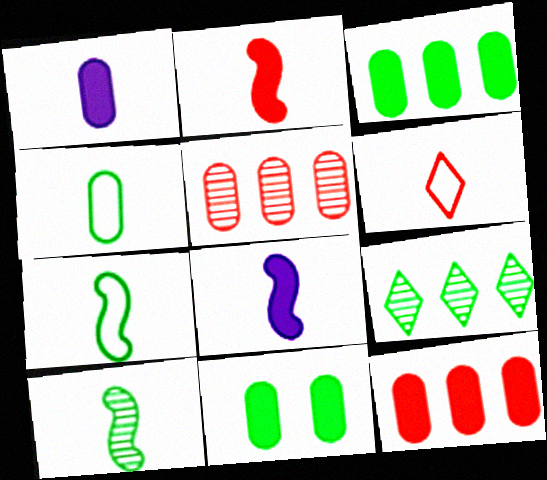[[1, 6, 10], 
[1, 11, 12], 
[7, 9, 11]]